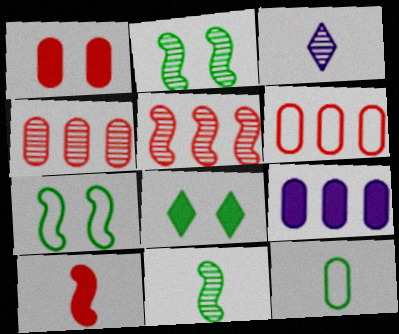[[2, 3, 4], 
[3, 10, 12], 
[8, 9, 10]]